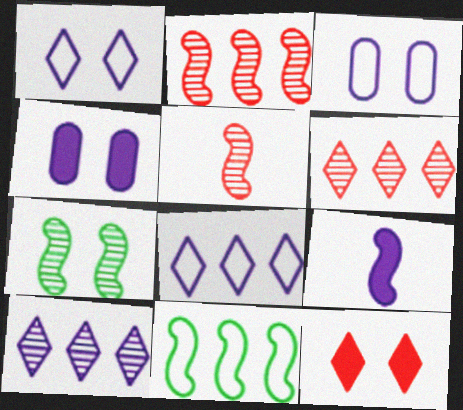[[3, 7, 12], 
[3, 9, 10]]